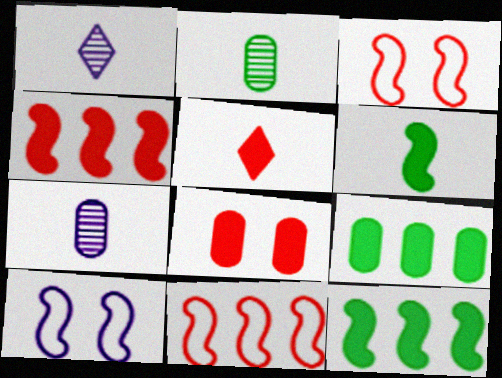[[1, 3, 9], 
[4, 5, 8]]